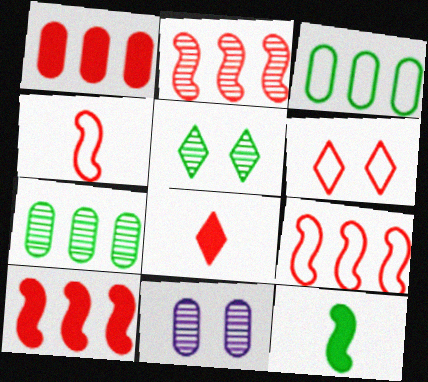[[2, 9, 10], 
[3, 5, 12]]